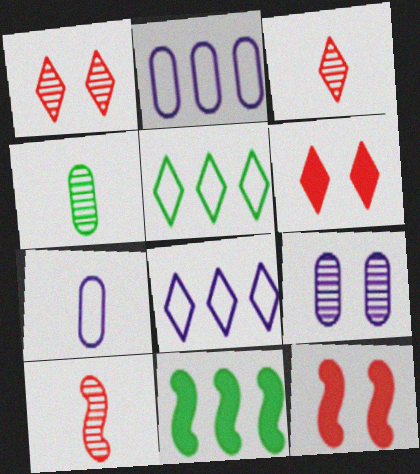[[1, 7, 11], 
[4, 8, 12]]